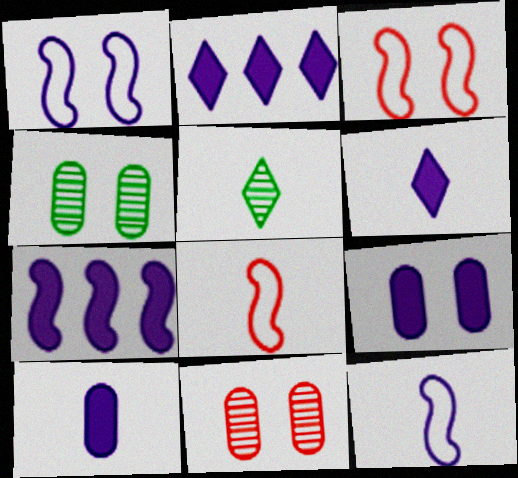[[2, 4, 8], 
[5, 8, 10], 
[6, 7, 9]]